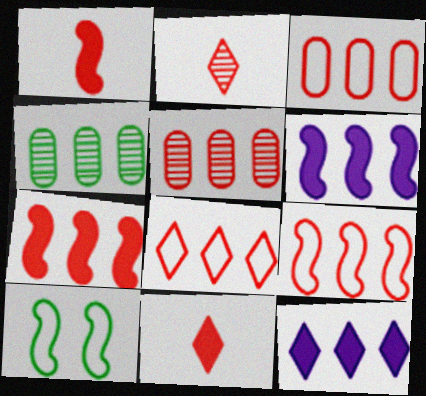[[3, 8, 9], 
[4, 6, 8], 
[4, 9, 12], 
[5, 7, 8]]